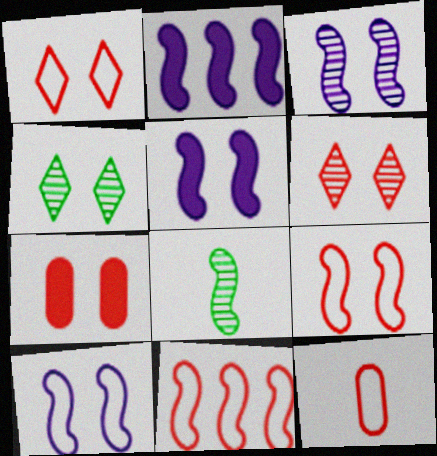[[1, 11, 12], 
[2, 4, 12], 
[2, 8, 9], 
[3, 5, 10], 
[4, 7, 10], 
[5, 8, 11], 
[6, 7, 9]]